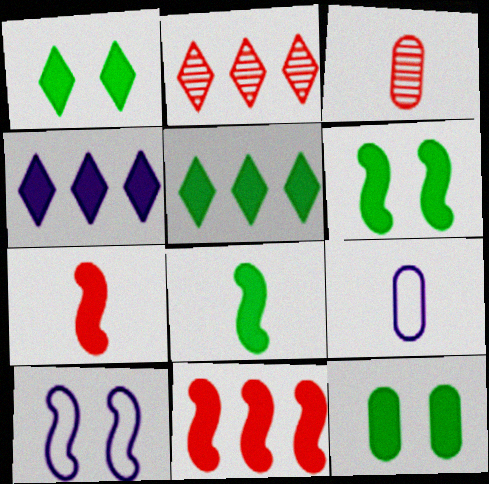[[1, 6, 12], 
[2, 6, 9], 
[3, 5, 10], 
[4, 7, 12], 
[5, 8, 12]]